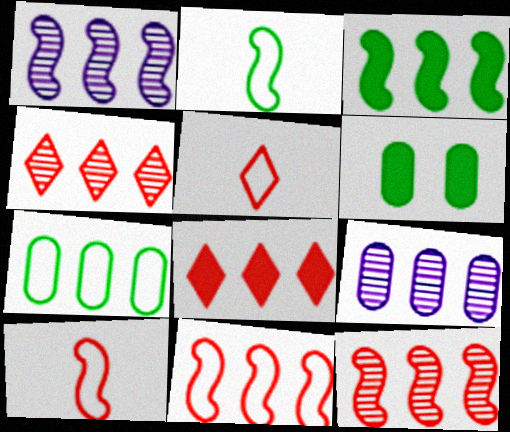[[1, 3, 11], 
[1, 5, 6], 
[1, 7, 8]]